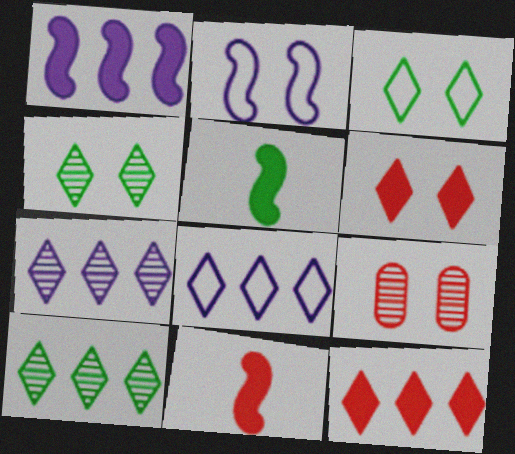[[5, 8, 9], 
[8, 10, 12]]